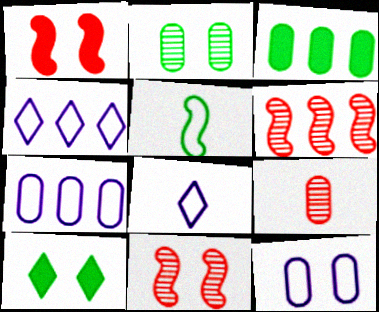[[3, 4, 6], 
[3, 8, 11], 
[3, 9, 12], 
[10, 11, 12]]